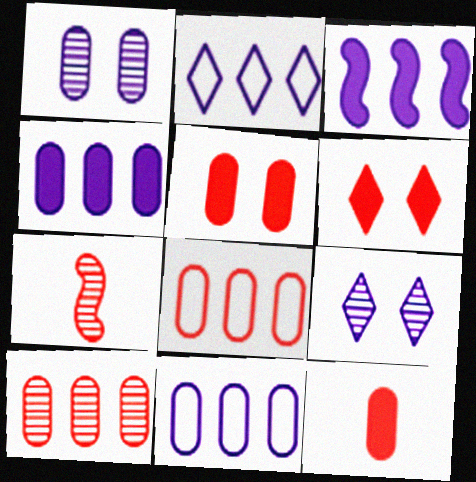[[6, 7, 8]]